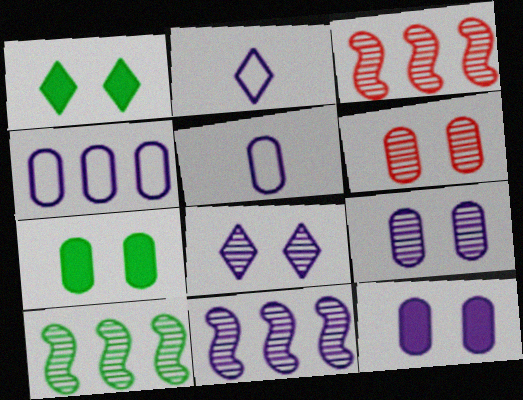[[1, 3, 5], 
[2, 3, 7], 
[2, 11, 12], 
[3, 10, 11]]